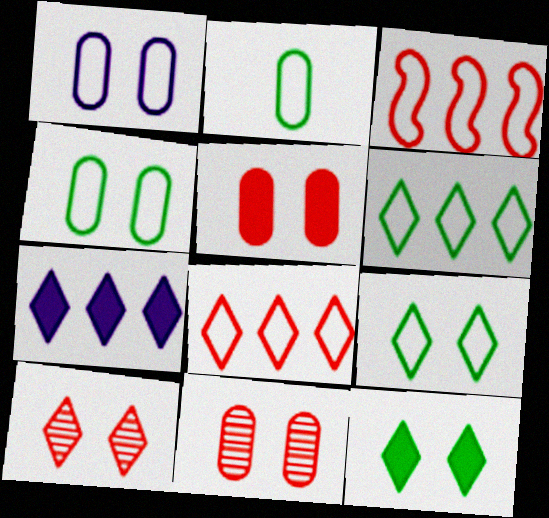[]